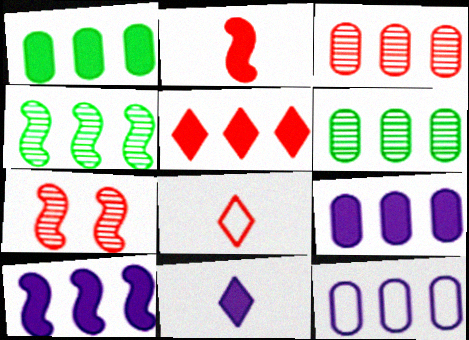[[1, 3, 12], 
[1, 5, 10], 
[4, 5, 12]]